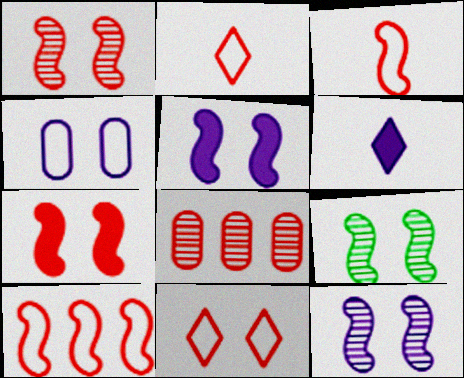[[1, 9, 12], 
[2, 7, 8]]